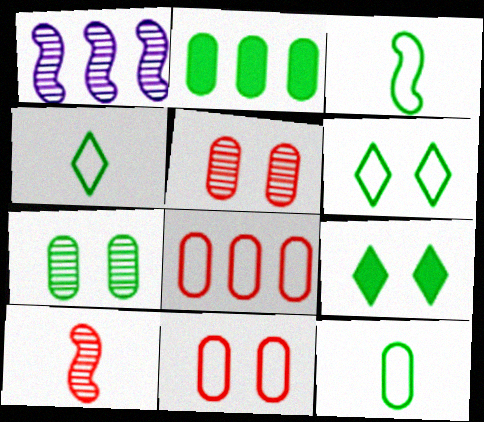[[2, 7, 12], 
[3, 4, 12]]